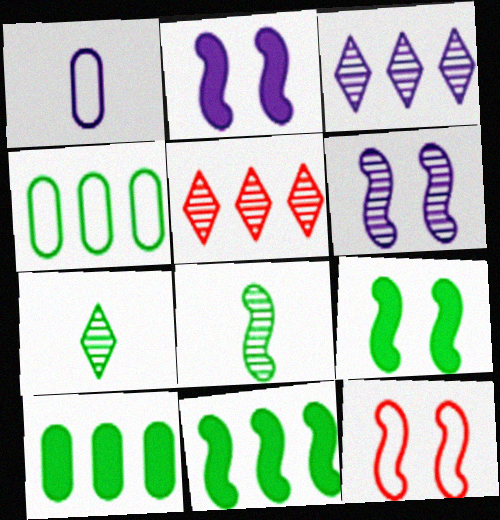[[1, 2, 3], 
[1, 5, 9], 
[4, 7, 9], 
[6, 9, 12]]